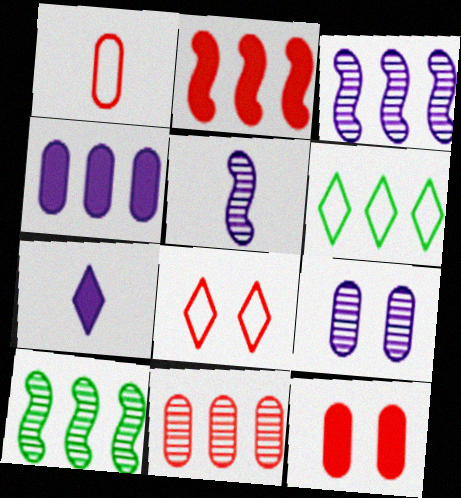[[1, 11, 12], 
[5, 6, 12]]